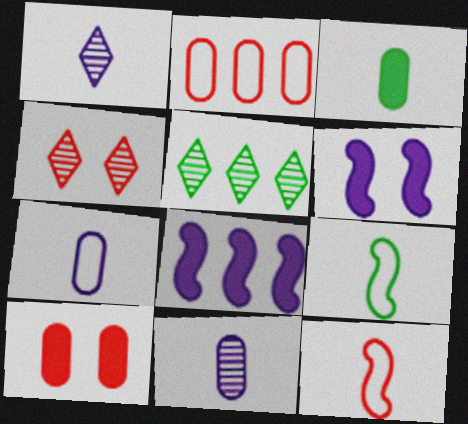[[1, 3, 12], 
[1, 4, 5], 
[2, 5, 8]]